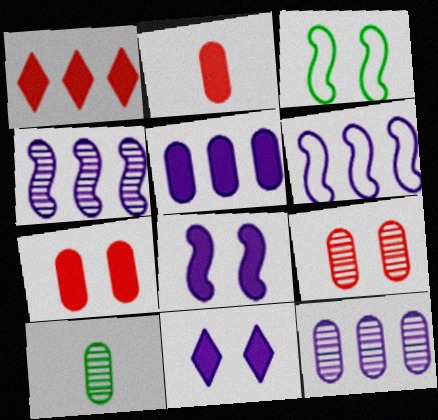[[3, 9, 11], 
[9, 10, 12]]